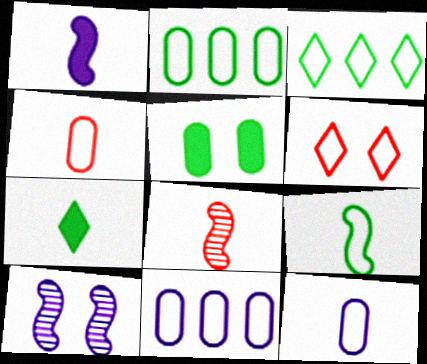[[1, 8, 9], 
[5, 6, 10], 
[6, 9, 11], 
[7, 8, 12]]